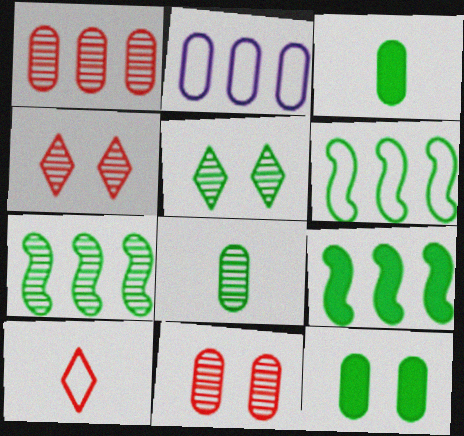[[2, 3, 11], 
[3, 5, 6], 
[5, 7, 8], 
[6, 7, 9]]